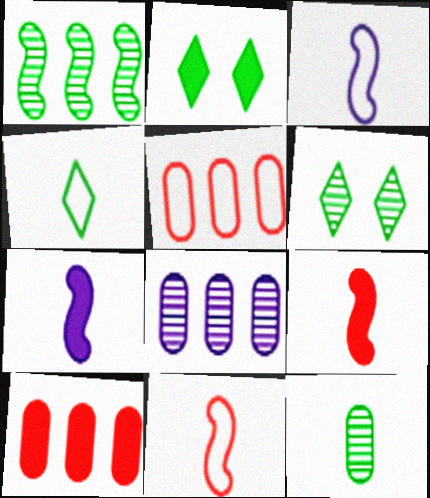[[1, 6, 12], 
[2, 7, 10], 
[2, 8, 11], 
[3, 6, 10], 
[5, 6, 7]]